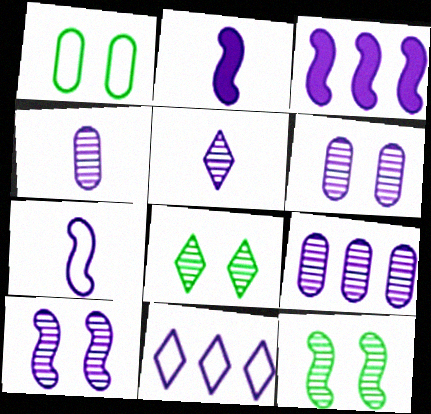[[2, 6, 11], 
[3, 7, 10], 
[3, 9, 11], 
[4, 6, 9], 
[5, 9, 10]]